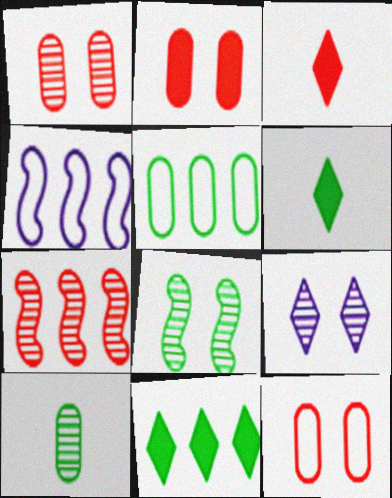[[1, 2, 12], 
[1, 4, 6], 
[1, 8, 9], 
[3, 7, 12], 
[5, 6, 8], 
[7, 9, 10]]